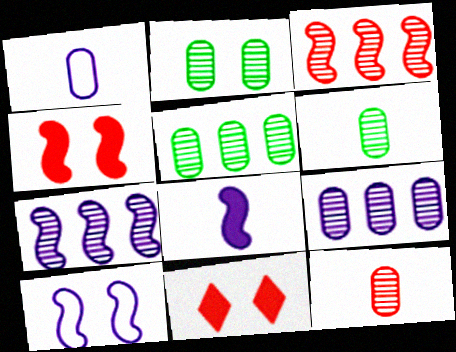[[2, 5, 6], 
[2, 9, 12], 
[2, 10, 11], 
[7, 8, 10]]